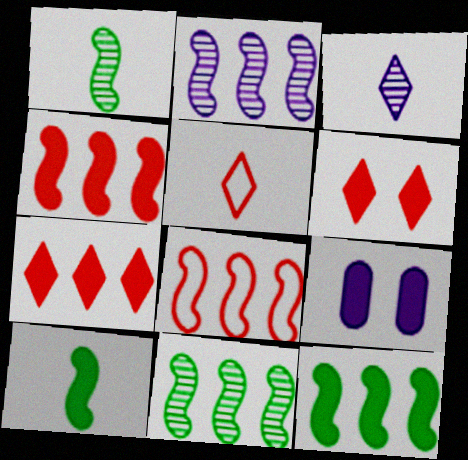[[2, 8, 12], 
[5, 9, 11], 
[7, 9, 10]]